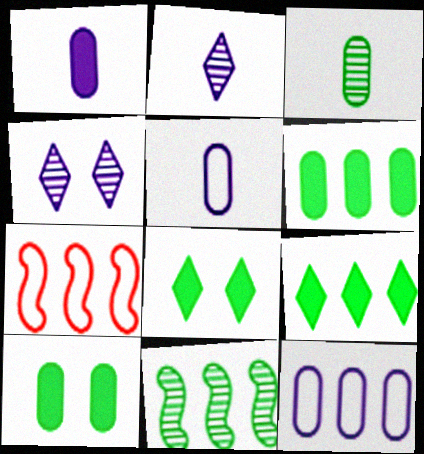[[2, 7, 10]]